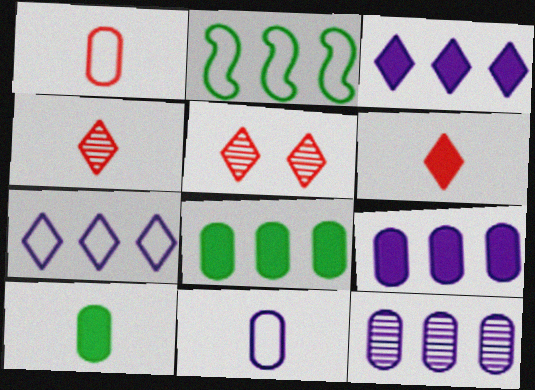[]